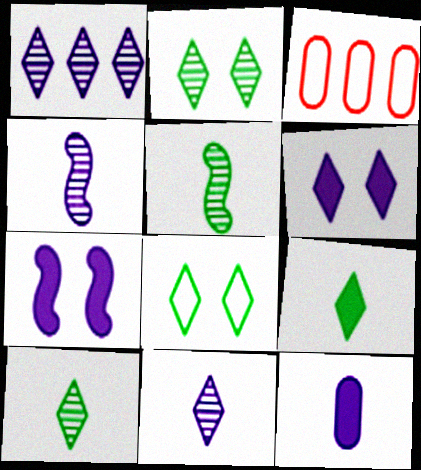[[3, 5, 6], 
[3, 7, 10]]